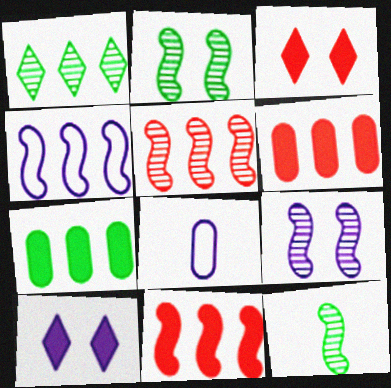[[1, 4, 6], 
[5, 9, 12]]